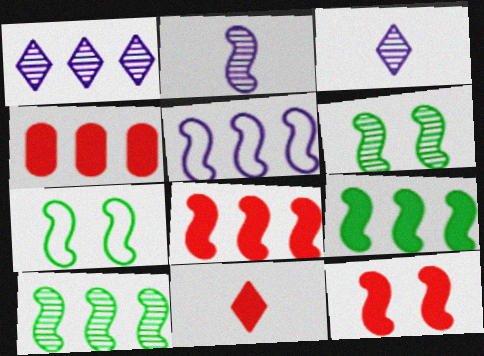[[2, 7, 8], 
[3, 4, 7], 
[4, 11, 12], 
[5, 8, 10]]